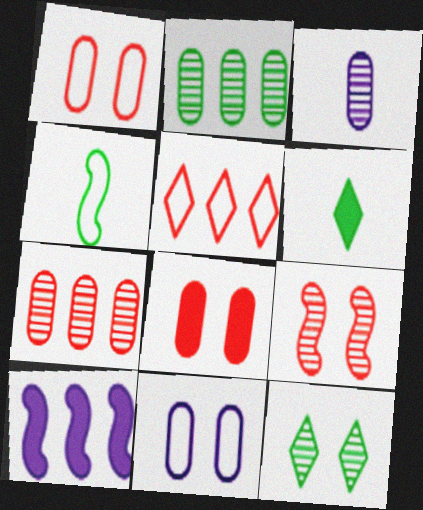[[2, 5, 10], 
[4, 5, 11], 
[4, 9, 10], 
[6, 8, 10]]